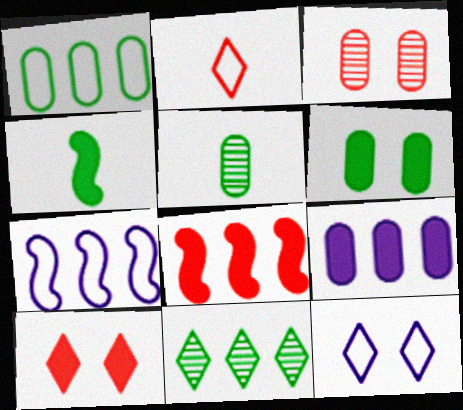[[1, 5, 6], 
[2, 3, 8], 
[4, 9, 10], 
[5, 7, 10], 
[5, 8, 12]]